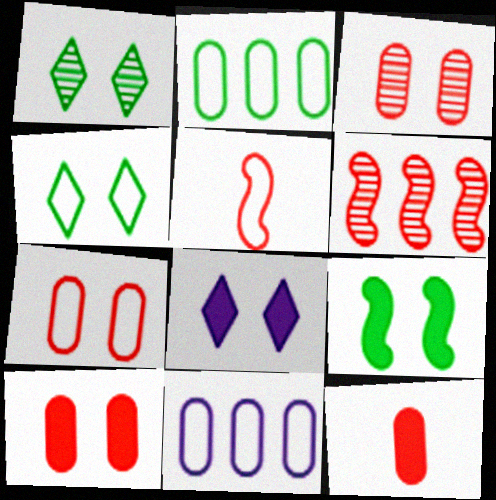[[3, 7, 10], 
[4, 5, 11], 
[8, 9, 10]]